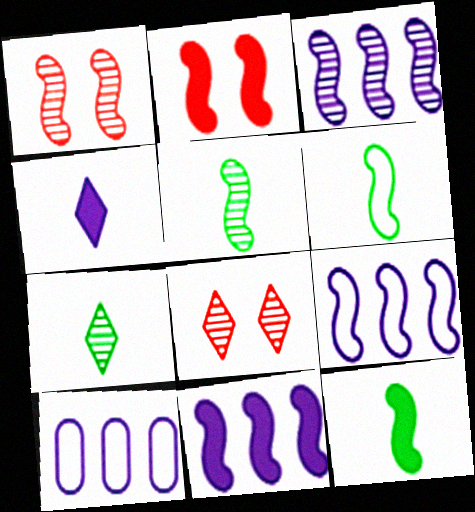[[1, 3, 5], 
[1, 6, 11], 
[1, 9, 12], 
[2, 3, 6], 
[2, 5, 9], 
[2, 7, 10], 
[2, 11, 12], 
[3, 9, 11], 
[5, 6, 12], 
[8, 10, 12]]